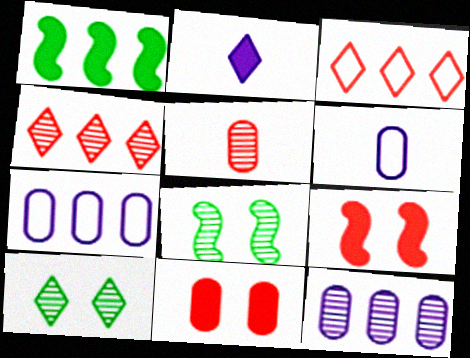[[1, 2, 11], 
[1, 3, 12], 
[1, 4, 7], 
[2, 3, 10], 
[3, 5, 9]]